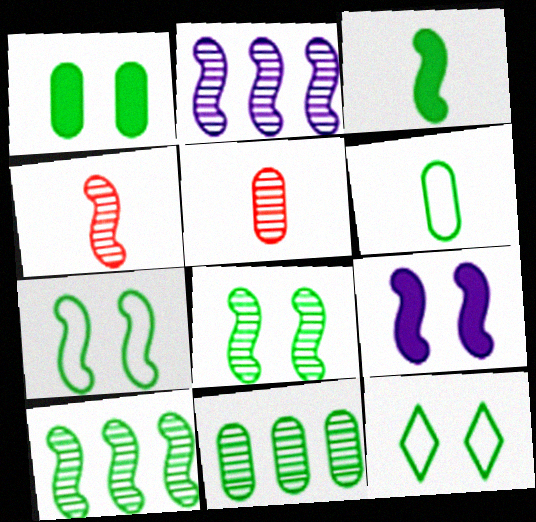[[1, 6, 11], 
[1, 8, 12], 
[2, 4, 8], 
[3, 7, 10], 
[3, 11, 12]]